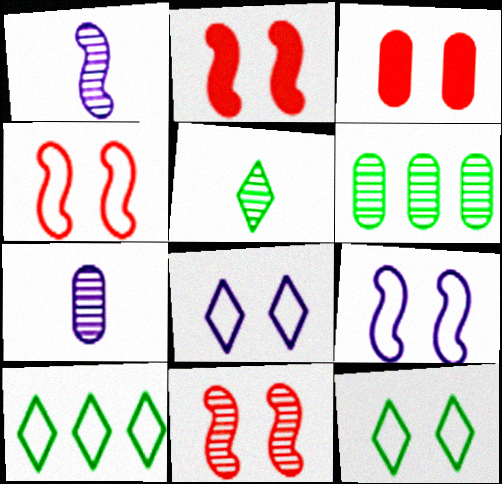[[1, 3, 10], 
[2, 4, 11], 
[2, 7, 10]]